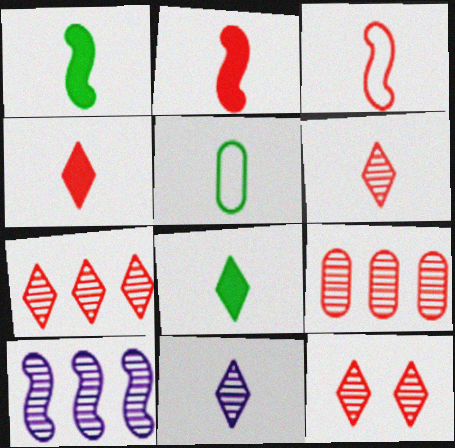[[2, 5, 11], 
[6, 7, 12]]